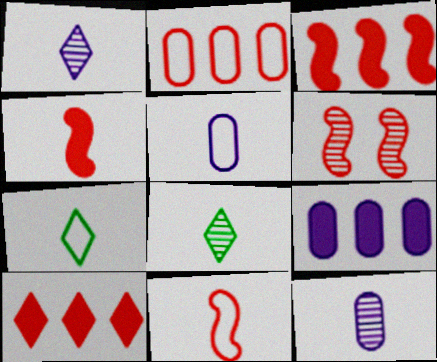[[3, 6, 11], 
[4, 5, 8], 
[4, 7, 12], 
[5, 7, 11], 
[6, 7, 9]]